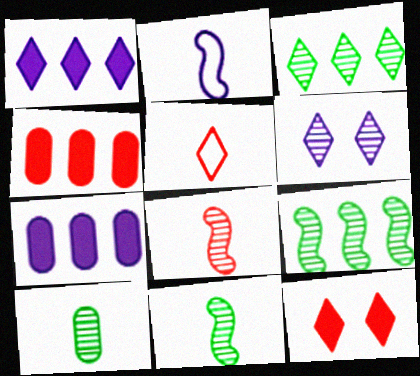[[2, 6, 7]]